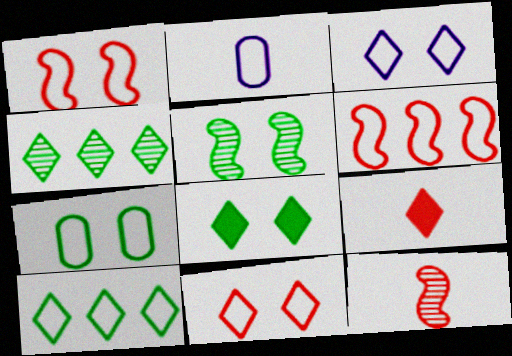[[1, 2, 10], 
[1, 3, 7], 
[3, 4, 9], 
[5, 7, 8]]